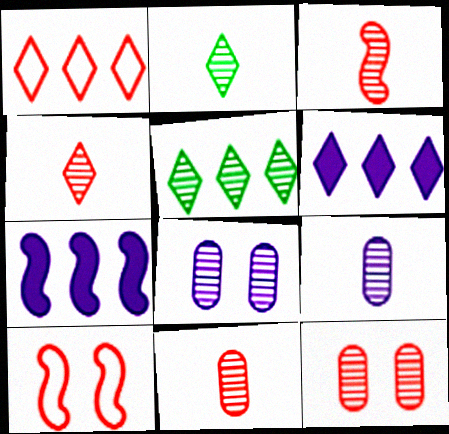[[1, 5, 6], 
[2, 3, 9], 
[3, 4, 11], 
[3, 5, 8]]